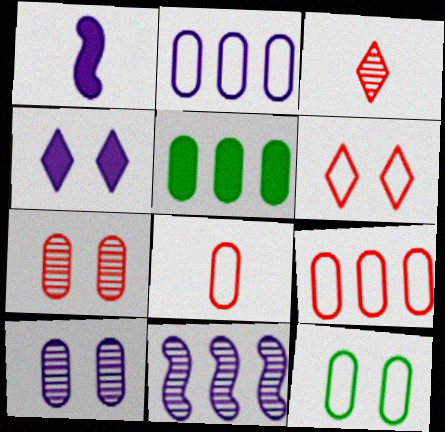[[2, 8, 12], 
[5, 8, 10]]